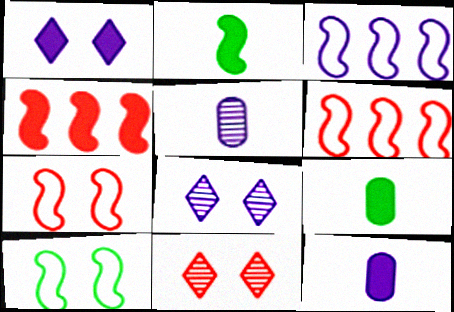[[1, 3, 5], 
[1, 4, 9], 
[3, 8, 12], 
[3, 9, 11], 
[6, 8, 9]]